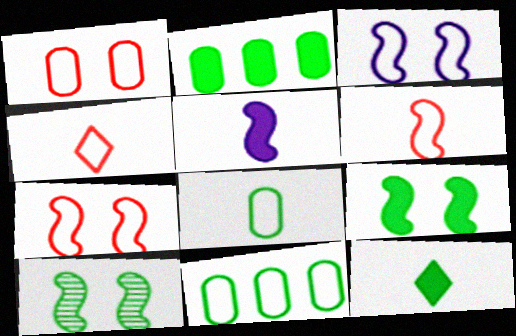[[2, 9, 12], 
[3, 4, 11], 
[10, 11, 12]]